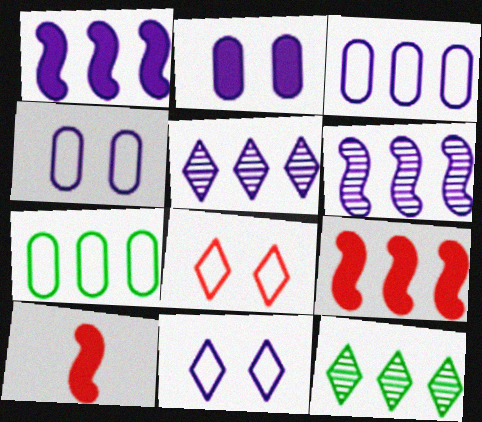[[1, 3, 5], 
[3, 9, 12], 
[4, 10, 12], 
[5, 7, 9]]